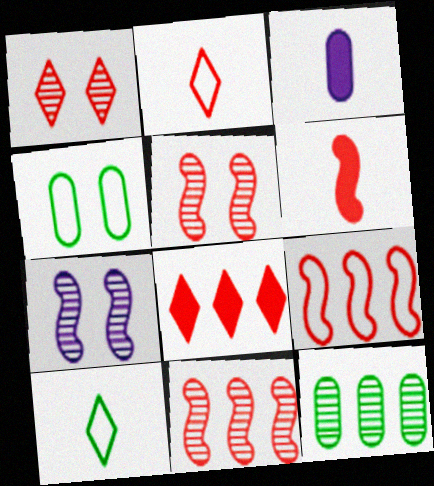[[1, 2, 8], 
[5, 6, 9]]